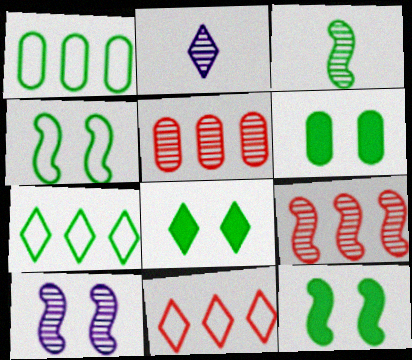[[1, 3, 8], 
[2, 8, 11], 
[3, 6, 7], 
[3, 9, 10], 
[6, 8, 12]]